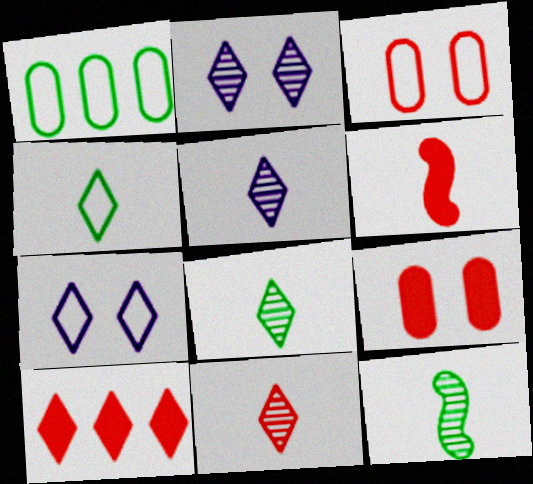[[1, 2, 6], 
[2, 4, 10], 
[5, 8, 11], 
[6, 9, 10], 
[7, 8, 10]]